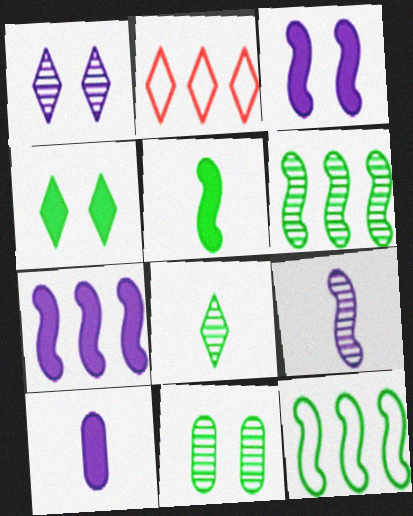[[6, 8, 11]]